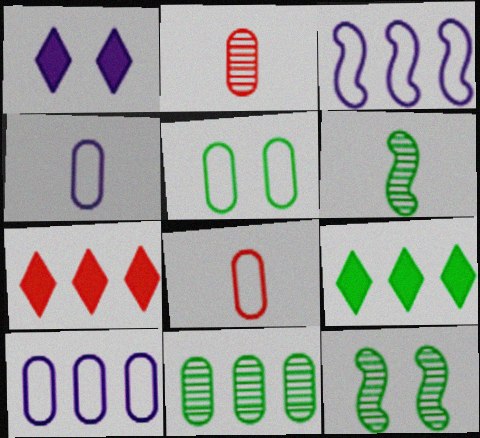[[3, 7, 11], 
[4, 7, 12], 
[5, 6, 9], 
[5, 8, 10]]